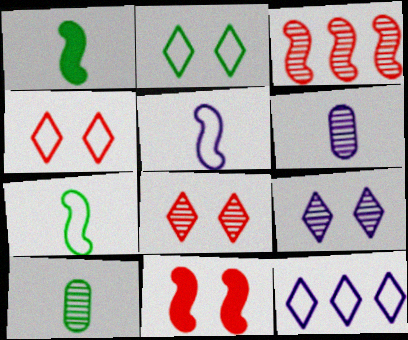[[3, 9, 10], 
[10, 11, 12]]